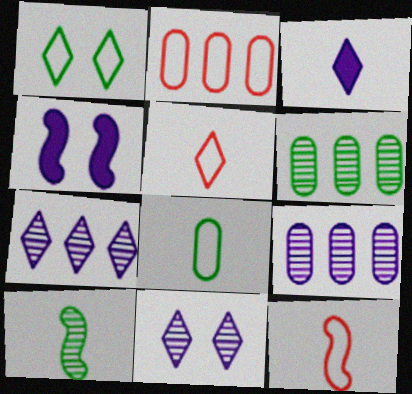[[4, 5, 6]]